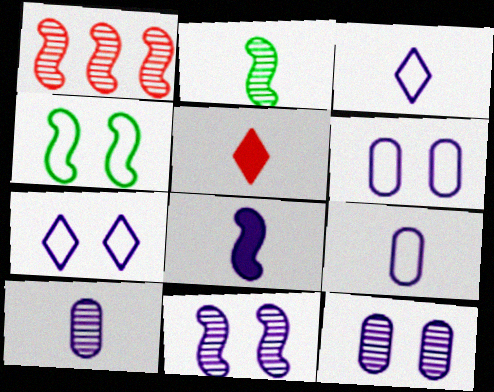[[1, 2, 11], 
[1, 4, 8], 
[2, 5, 9], 
[3, 8, 10]]